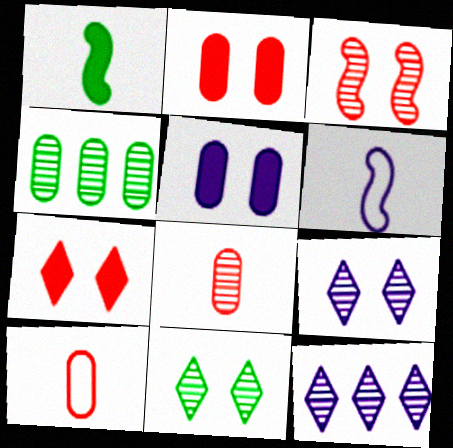[[4, 5, 10], 
[4, 6, 7], 
[5, 6, 12]]